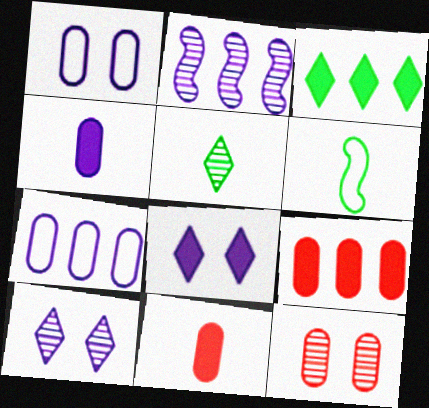[[2, 5, 12], 
[6, 9, 10]]